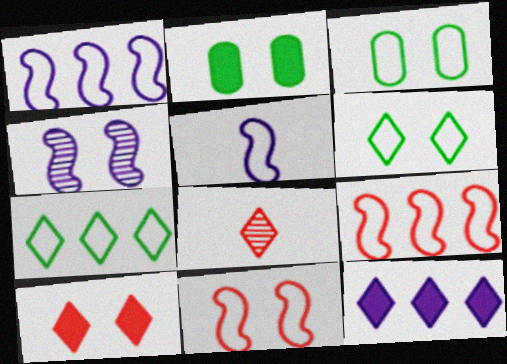[[1, 2, 8], 
[3, 4, 10], 
[6, 8, 12]]